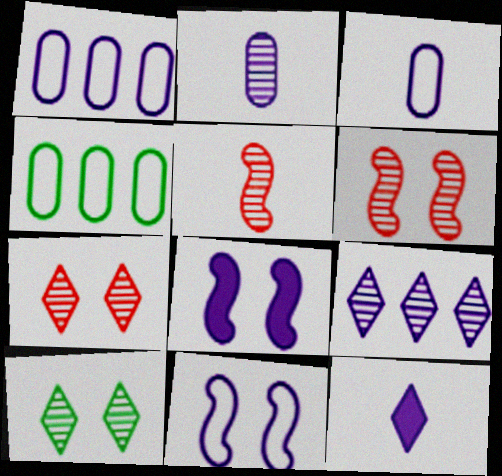[[3, 8, 9], 
[4, 6, 12]]